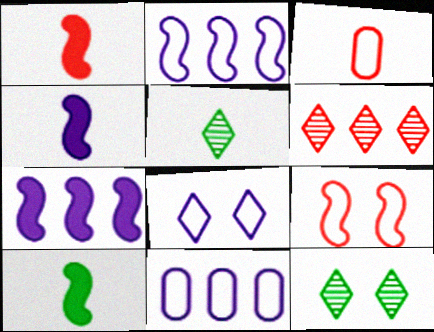[[1, 4, 10], 
[1, 11, 12], 
[3, 4, 5], 
[3, 7, 12]]